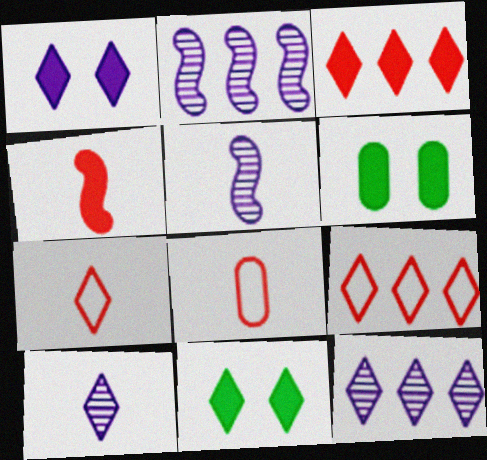[[2, 6, 7], 
[2, 8, 11], 
[5, 6, 9], 
[7, 11, 12], 
[9, 10, 11]]